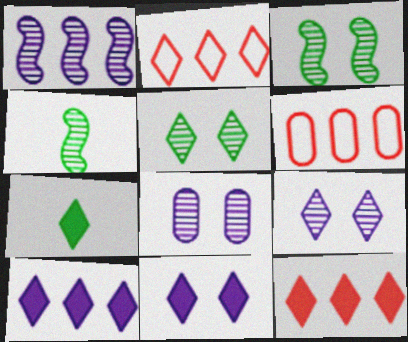[[2, 7, 9], 
[4, 6, 11], 
[7, 11, 12]]